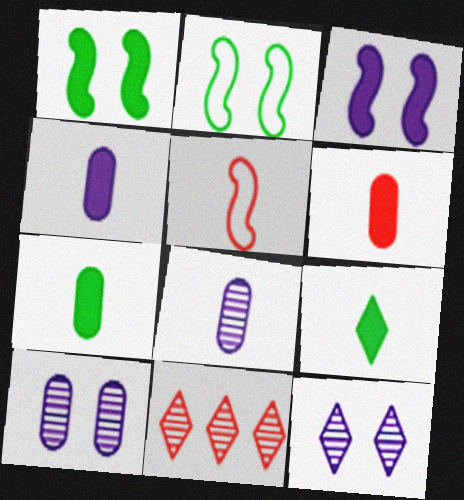[[2, 4, 11], 
[4, 6, 7], 
[5, 8, 9]]